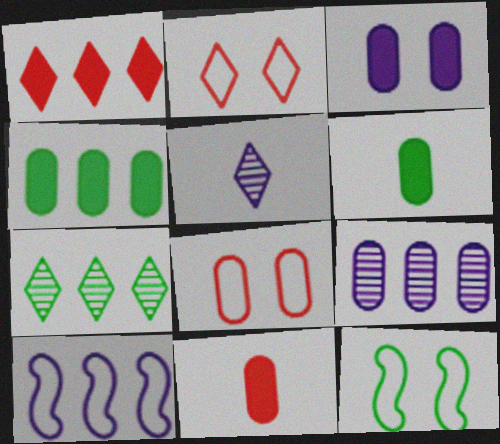[[3, 4, 11], 
[3, 5, 10], 
[6, 7, 12], 
[6, 8, 9]]